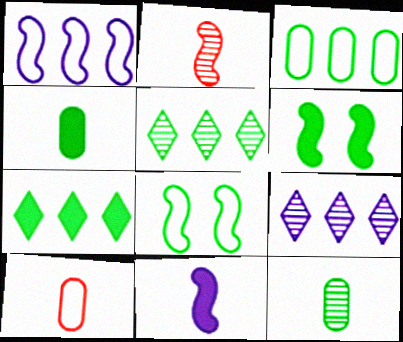[[1, 2, 6], 
[4, 5, 8], 
[4, 6, 7], 
[6, 9, 10], 
[7, 8, 12]]